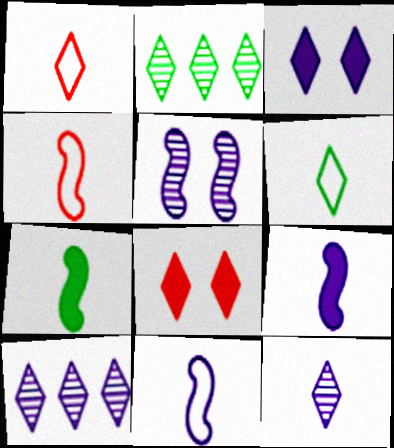[[1, 2, 3], 
[6, 8, 10]]